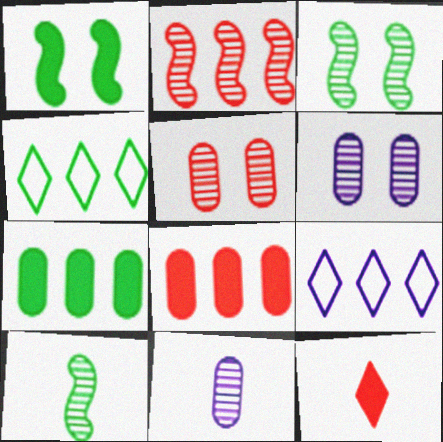[[2, 7, 9]]